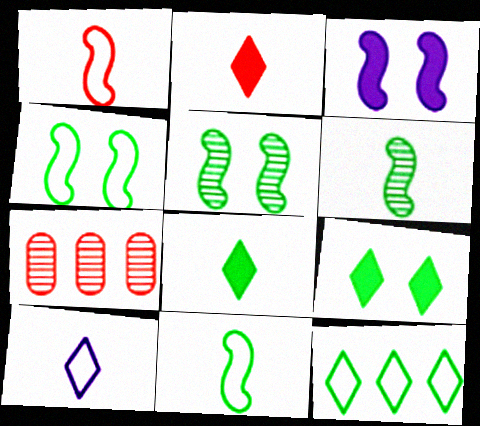[]